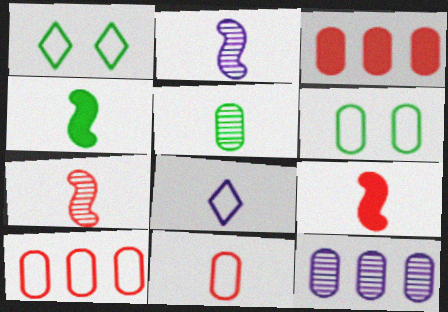[[1, 2, 3], 
[1, 9, 12], 
[5, 8, 9]]